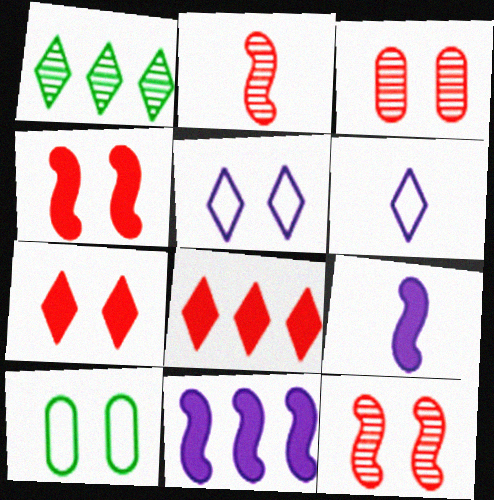[[1, 6, 7]]